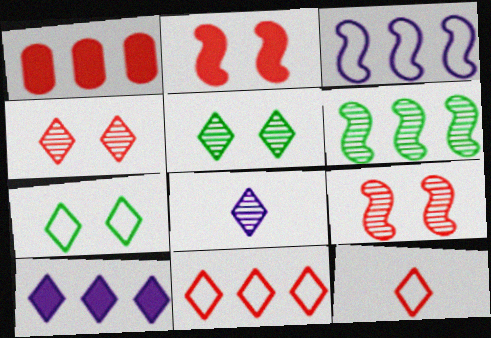[[1, 9, 12], 
[5, 10, 12]]